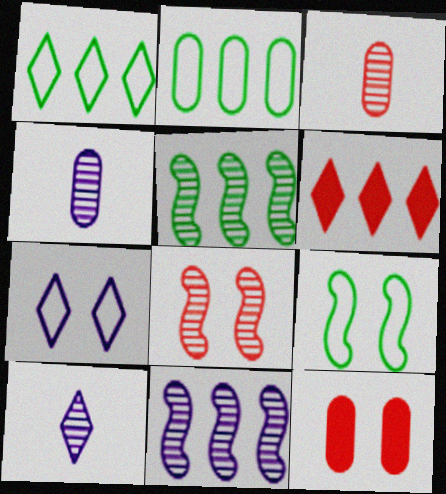[[2, 4, 12], 
[2, 6, 11], 
[4, 6, 9]]